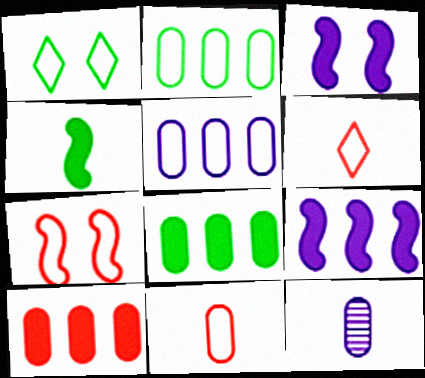[[4, 6, 12]]